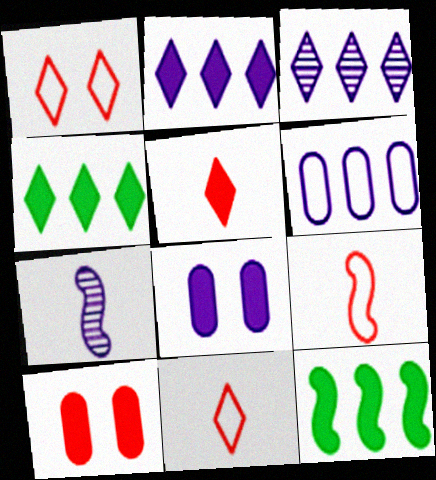[[5, 8, 12]]